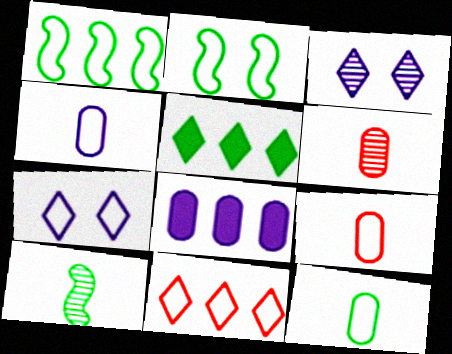[[1, 7, 9], 
[2, 4, 11], 
[4, 9, 12]]